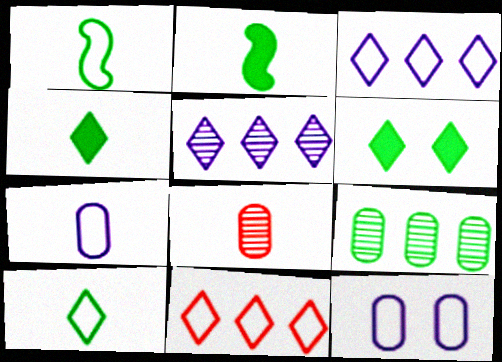[[1, 6, 9], 
[1, 11, 12]]